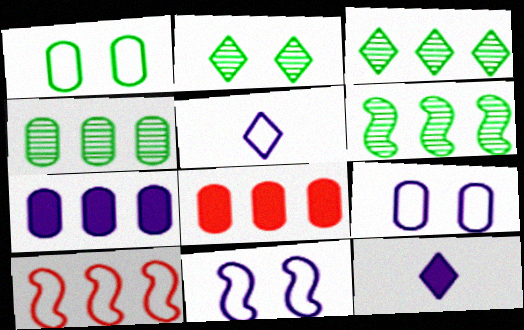[[1, 5, 10], 
[3, 4, 6], 
[3, 7, 10]]